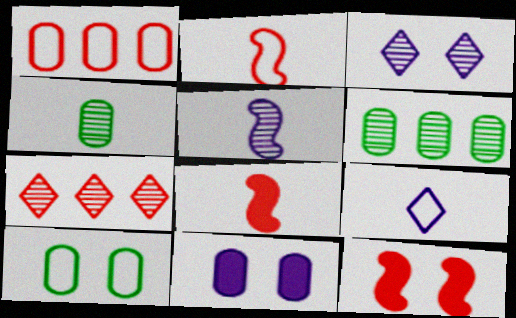[[1, 4, 11], 
[3, 10, 12], 
[4, 8, 9], 
[6, 9, 12]]